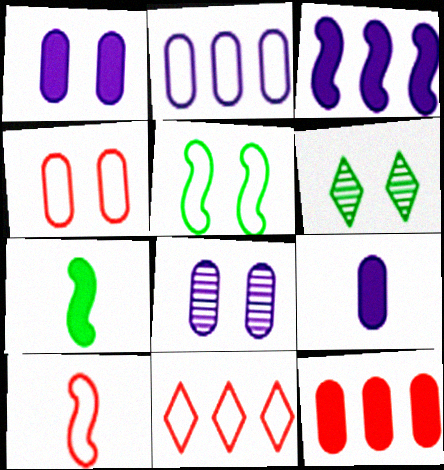[[2, 8, 9], 
[4, 10, 11], 
[7, 8, 11]]